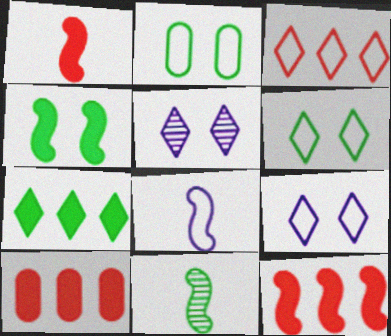[[1, 8, 11], 
[2, 3, 8], 
[2, 7, 11], 
[9, 10, 11]]